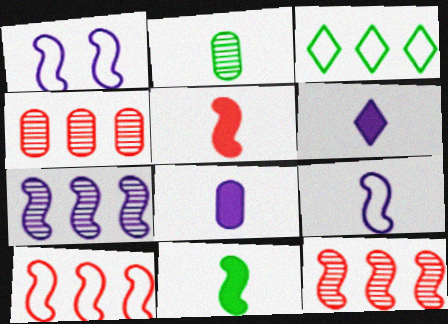[[1, 11, 12]]